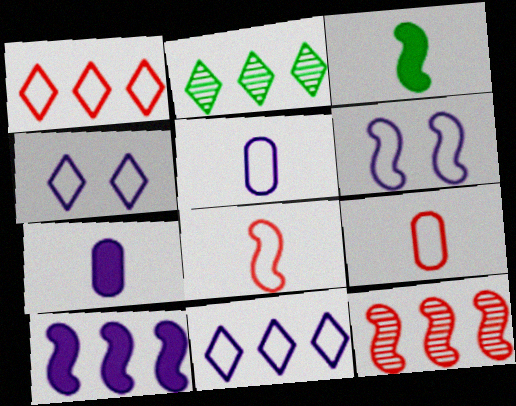[[3, 6, 12], 
[5, 6, 11]]